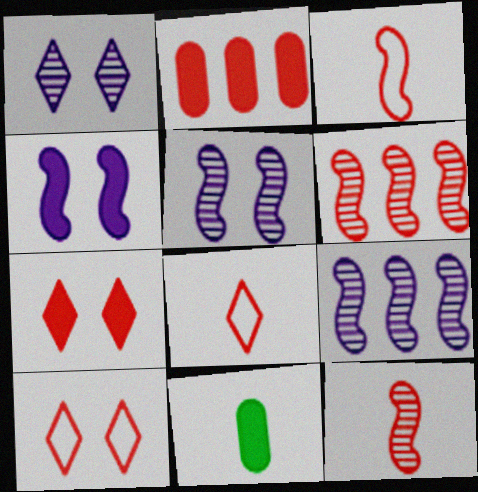[[2, 10, 12], 
[9, 10, 11]]